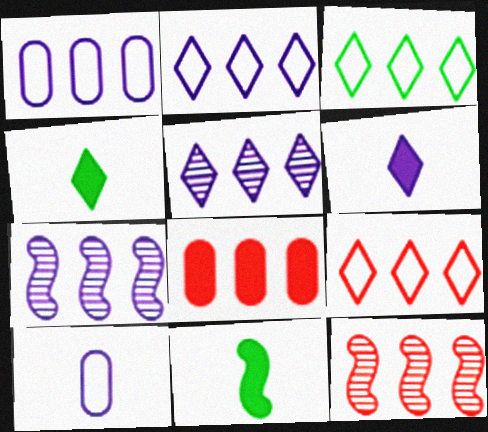[[2, 3, 9], 
[3, 7, 8], 
[8, 9, 12]]